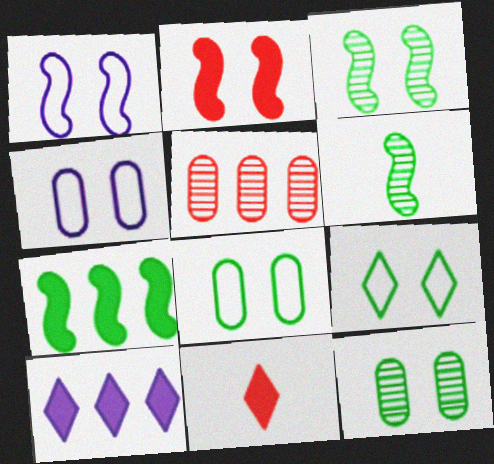[[1, 2, 3]]